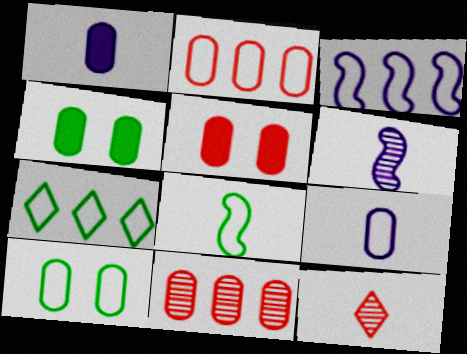[[1, 8, 12], 
[1, 10, 11], 
[2, 3, 7], 
[2, 9, 10], 
[3, 4, 12], 
[4, 9, 11], 
[5, 6, 7], 
[7, 8, 10]]